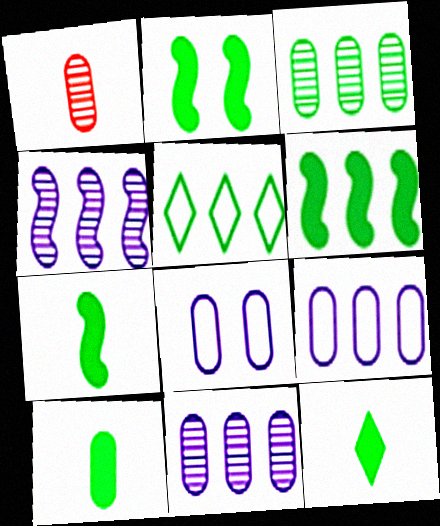[[2, 6, 7], 
[3, 5, 6], 
[7, 10, 12]]